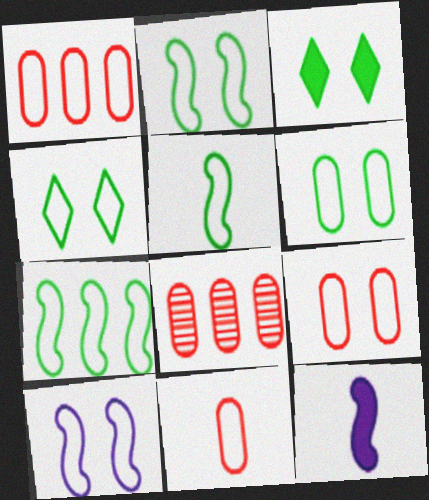[[1, 9, 11], 
[2, 4, 6], 
[2, 5, 7], 
[4, 8, 12], 
[4, 9, 10]]